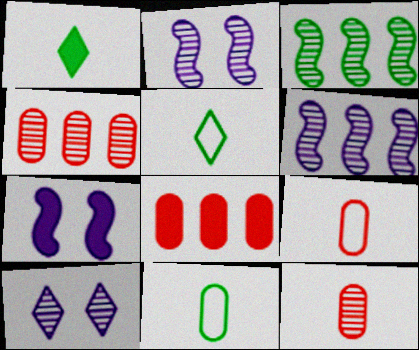[[1, 7, 8], 
[2, 5, 8], 
[3, 10, 12], 
[4, 5, 7]]